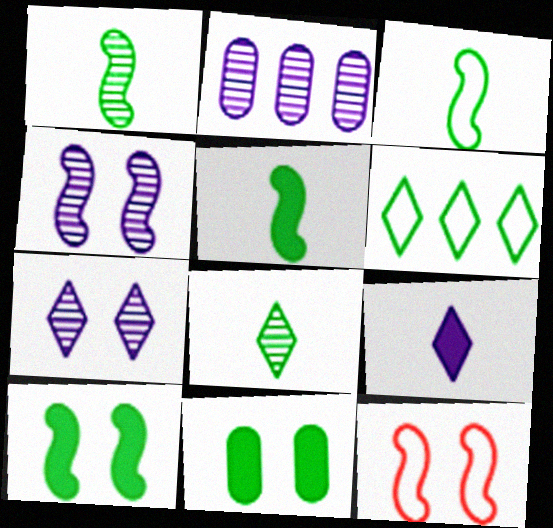[[1, 3, 5], 
[1, 6, 11], 
[4, 10, 12], 
[7, 11, 12]]